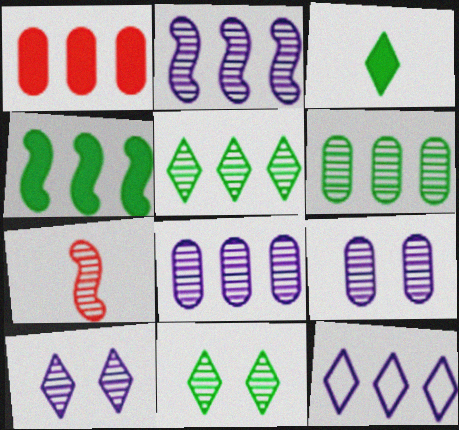[[5, 7, 9], 
[6, 7, 10], 
[7, 8, 11]]